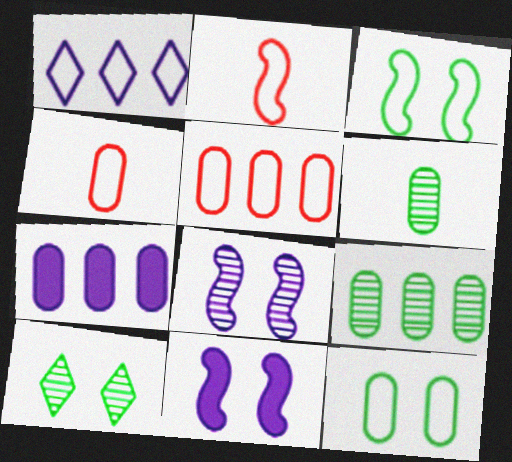[[1, 2, 12], 
[1, 3, 4], 
[2, 7, 10], 
[5, 7, 9]]